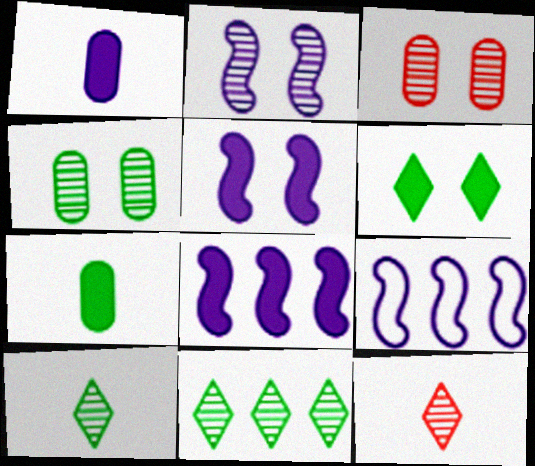[]